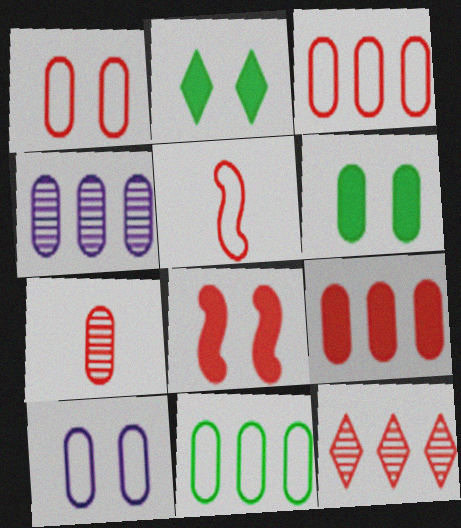[[1, 7, 9], 
[2, 4, 5], 
[4, 9, 11]]